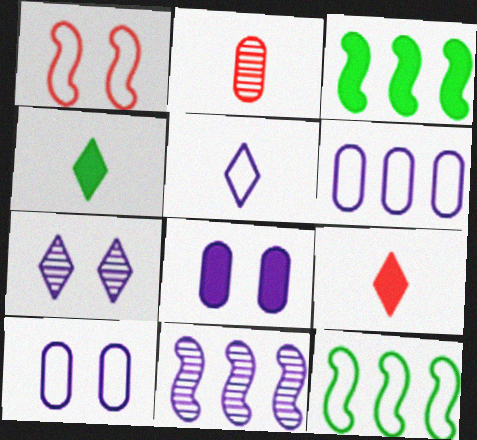[[3, 8, 9], 
[5, 8, 11]]